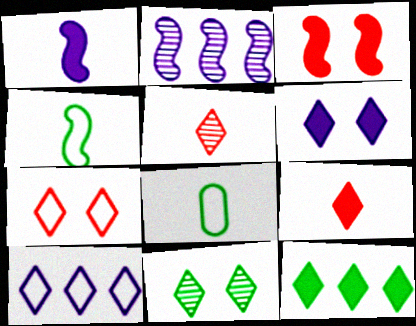[[1, 5, 8], 
[2, 3, 4], 
[6, 7, 11], 
[6, 9, 12], 
[9, 10, 11]]